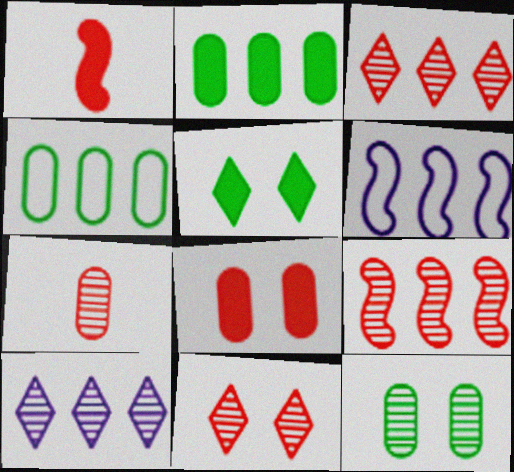[[2, 3, 6], 
[5, 6, 7], 
[7, 9, 11]]